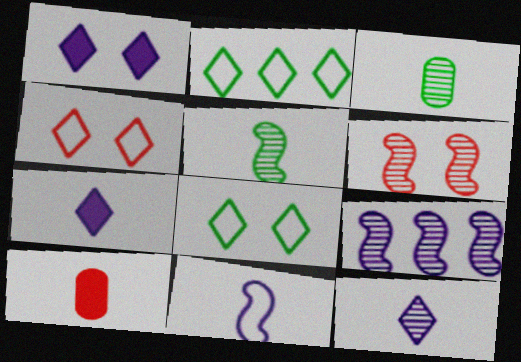[[5, 6, 9], 
[8, 9, 10]]